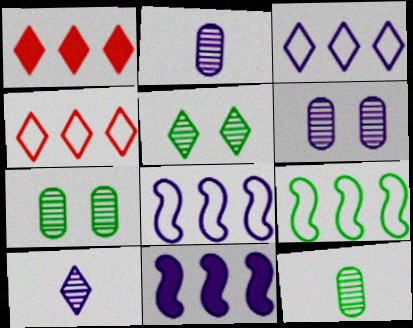[]